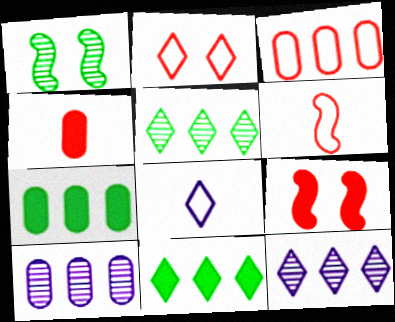[[2, 3, 6], 
[3, 7, 10]]